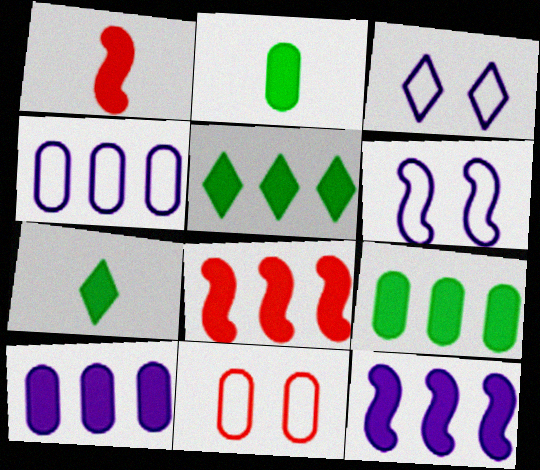[[5, 8, 10]]